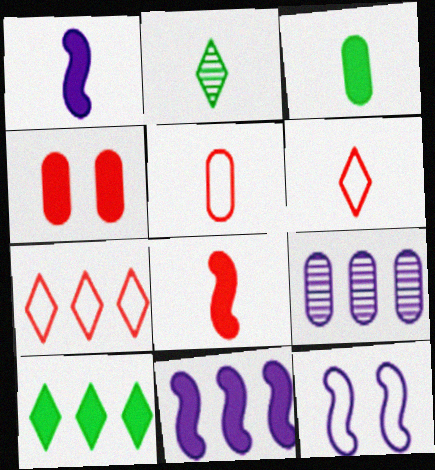[[1, 2, 5], 
[1, 4, 10]]